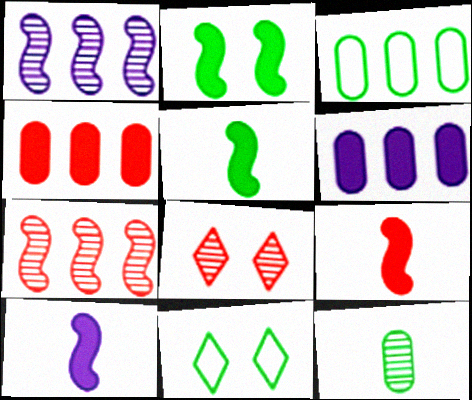[[1, 8, 12], 
[3, 8, 10], 
[5, 9, 10]]